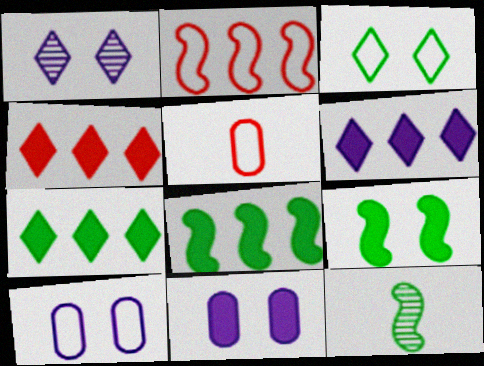[[1, 5, 8], 
[4, 6, 7], 
[4, 10, 12]]